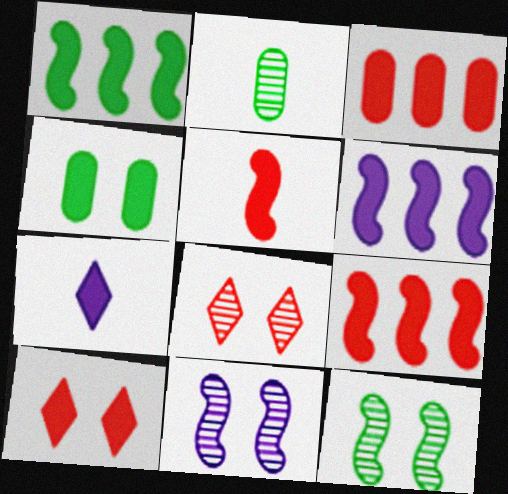[[1, 6, 9], 
[3, 5, 10], 
[4, 7, 9]]